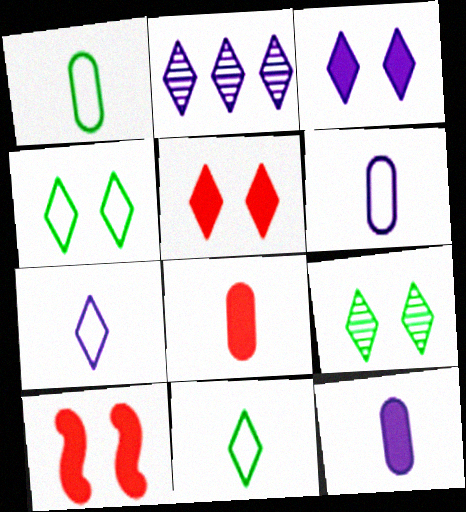[[1, 2, 10], 
[2, 3, 7], 
[2, 5, 11]]